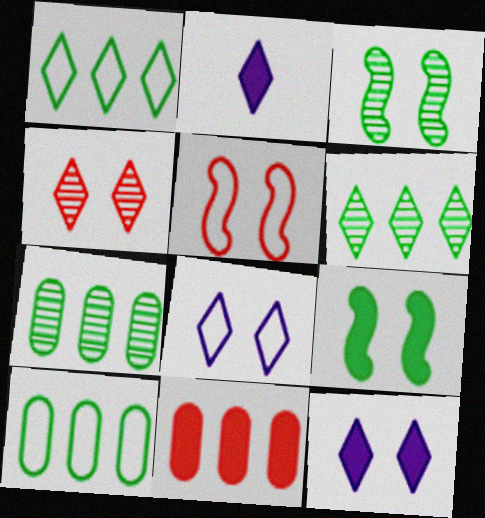[[1, 2, 4], 
[2, 5, 7], 
[2, 9, 11]]